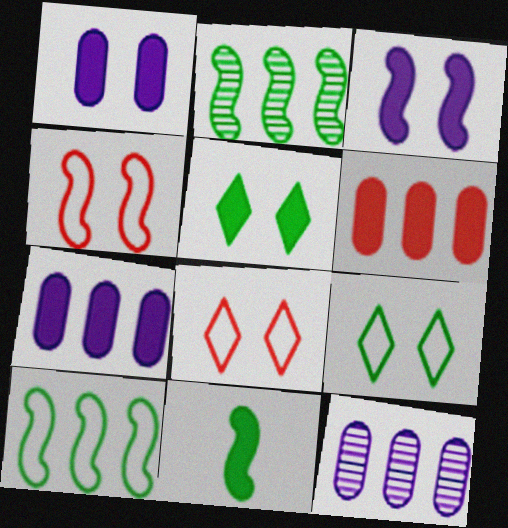[[8, 11, 12]]